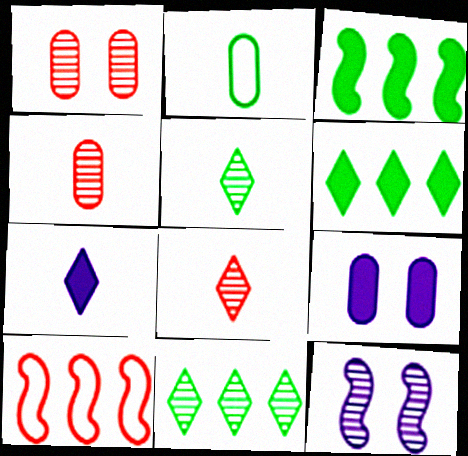[[4, 11, 12], 
[5, 9, 10]]